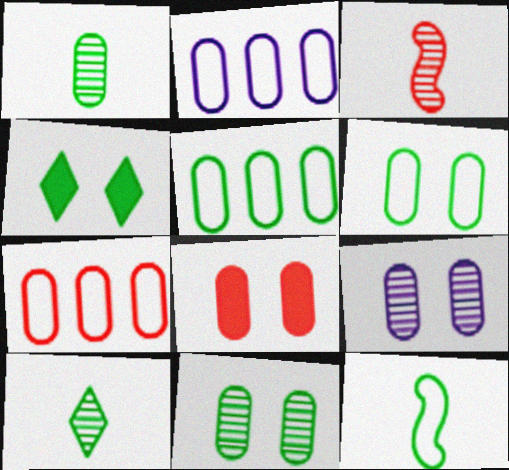[[1, 2, 8], 
[2, 3, 4], 
[2, 5, 7], 
[6, 8, 9]]